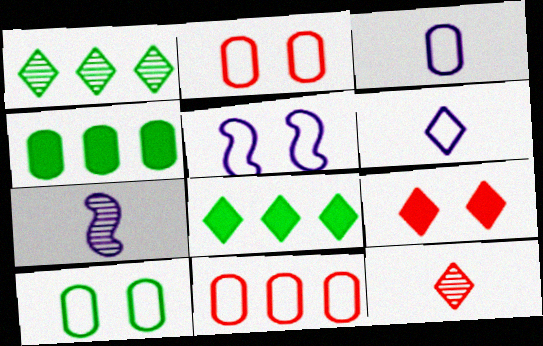[[1, 6, 9], 
[2, 7, 8], 
[3, 10, 11], 
[4, 5, 12]]